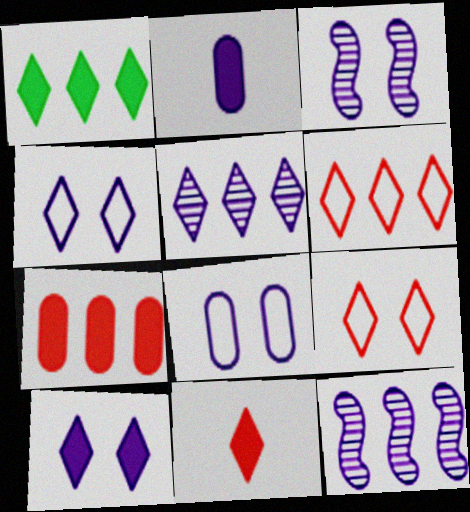[[1, 5, 6], 
[1, 10, 11], 
[2, 4, 12], 
[3, 8, 10]]